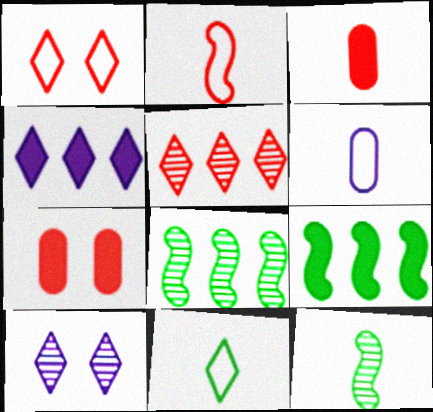[[2, 5, 7], 
[2, 6, 11]]